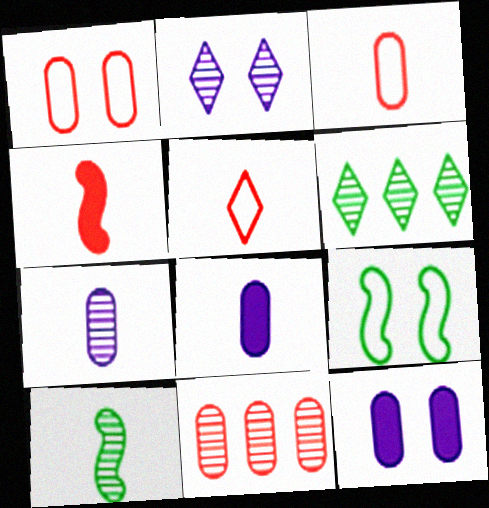[[2, 10, 11], 
[5, 8, 10]]